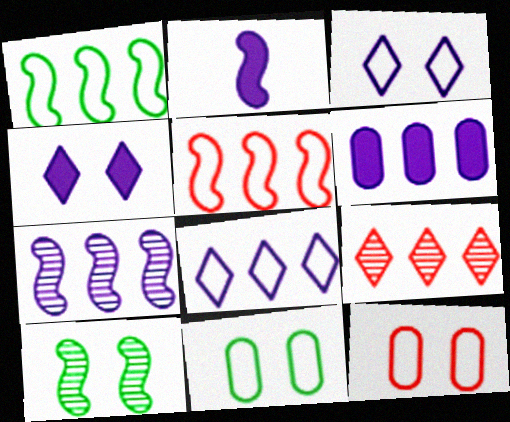[[1, 6, 9], 
[2, 4, 6], 
[2, 5, 10], 
[2, 9, 11], 
[4, 10, 12], 
[6, 7, 8]]